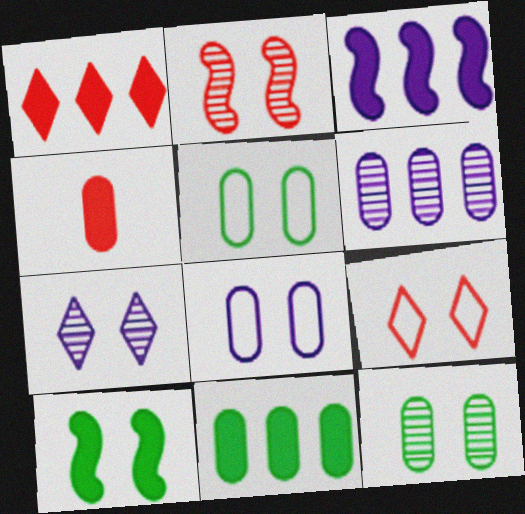[[1, 3, 11], 
[2, 7, 12], 
[4, 5, 6]]